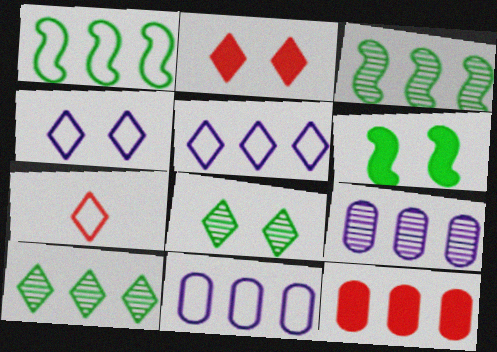[[2, 4, 8], 
[3, 5, 12], 
[6, 7, 9]]